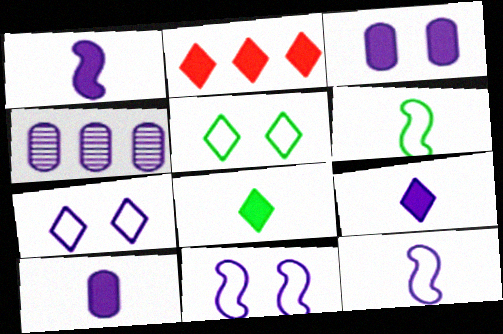[[1, 4, 7], 
[1, 9, 10], 
[4, 9, 11]]